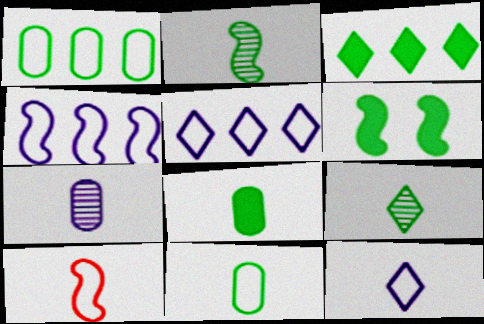[[1, 6, 9], 
[3, 6, 8], 
[10, 11, 12]]